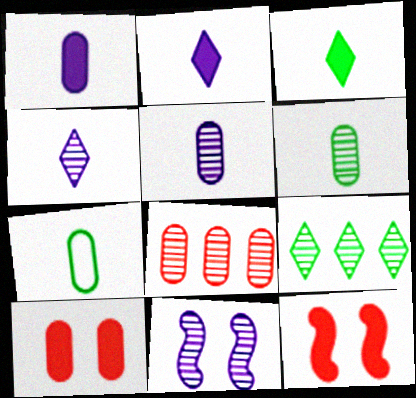[]